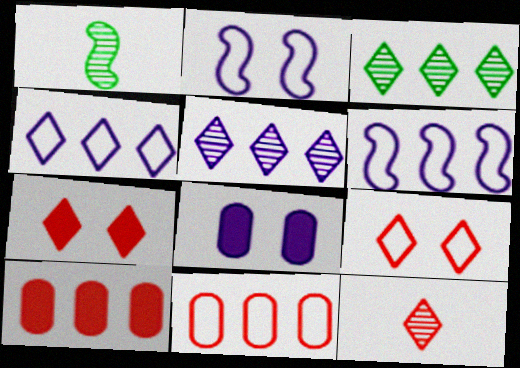[[3, 6, 10]]